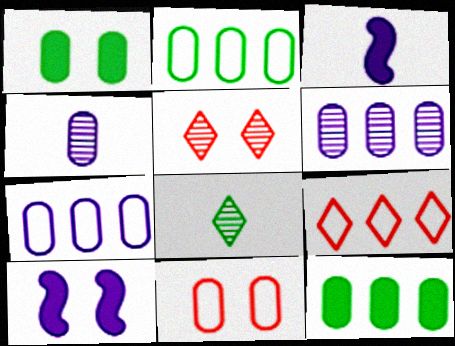[[2, 3, 5], 
[4, 11, 12]]